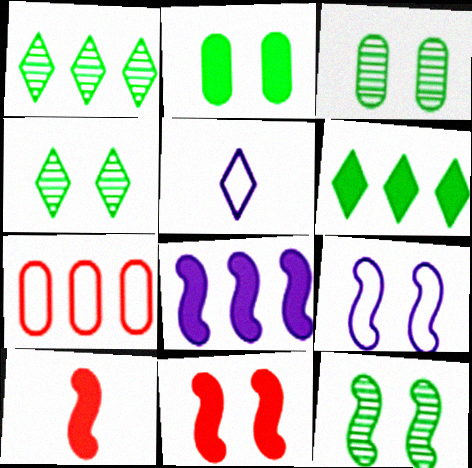[[1, 7, 8], 
[3, 4, 12], 
[9, 11, 12]]